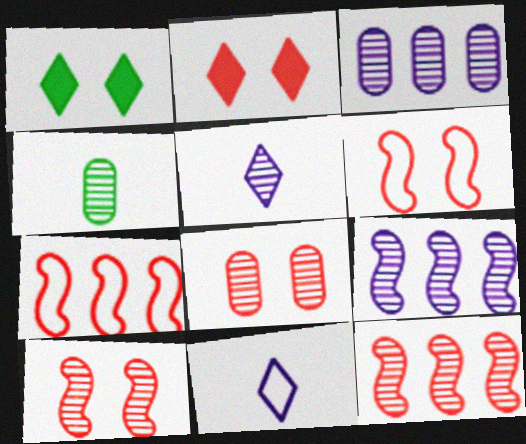[[2, 6, 8], 
[3, 4, 8]]